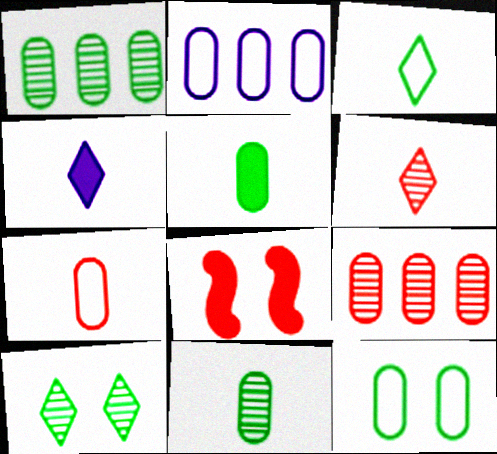[[1, 5, 12], 
[2, 7, 12], 
[3, 4, 6]]